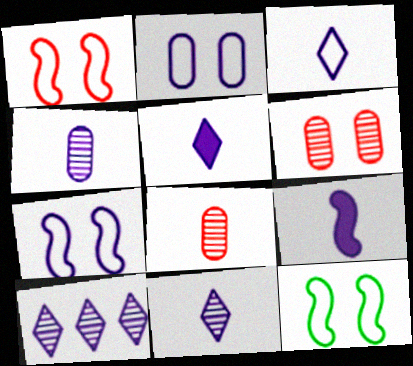[[1, 7, 12], 
[2, 9, 10], 
[3, 4, 9], 
[3, 5, 11]]